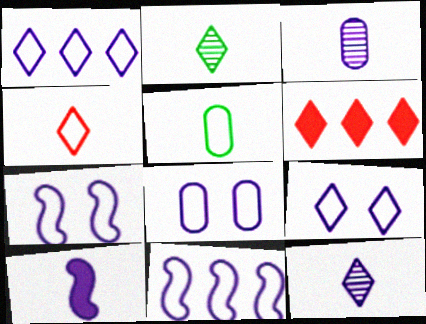[[2, 6, 9], 
[7, 8, 9]]